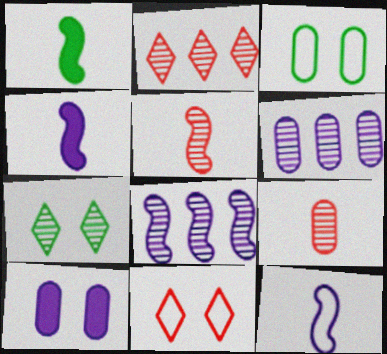[[1, 5, 12], 
[1, 6, 11], 
[2, 3, 4], 
[5, 6, 7], 
[7, 8, 9]]